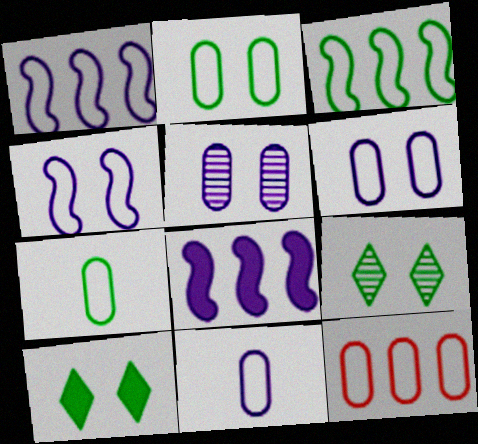[[2, 11, 12], 
[6, 7, 12]]